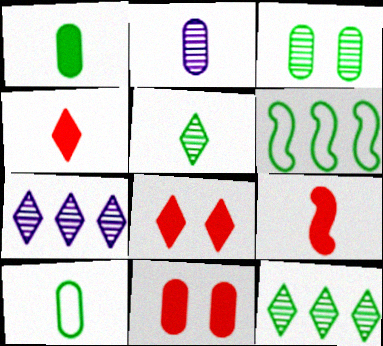[[2, 6, 8]]